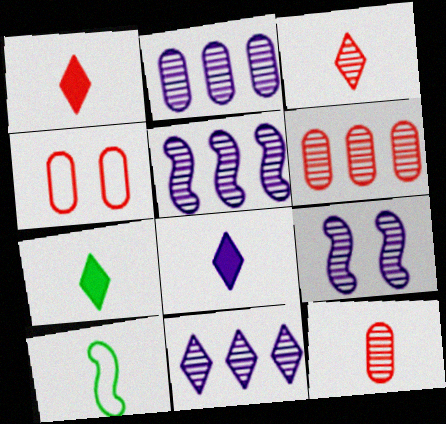[[1, 7, 8], 
[2, 5, 11], 
[4, 5, 7], 
[8, 10, 12]]